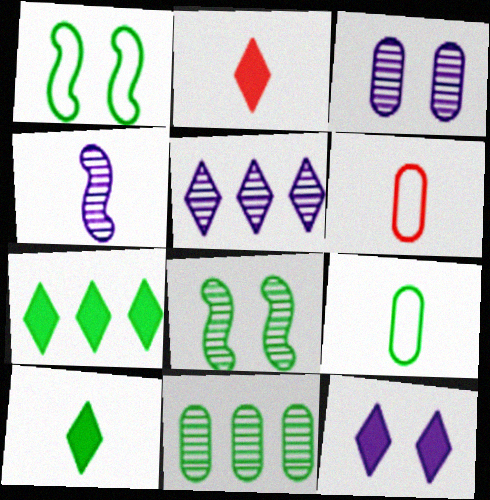[[1, 10, 11], 
[2, 4, 9], 
[2, 7, 12], 
[3, 4, 5], 
[4, 6, 10], 
[7, 8, 9]]